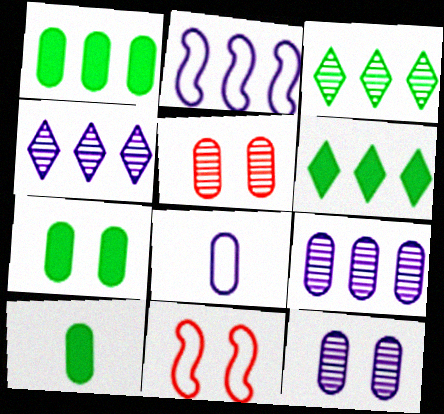[[1, 5, 8], 
[1, 7, 10], 
[4, 10, 11]]